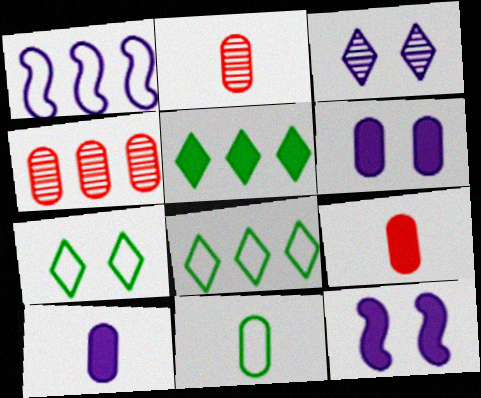[[1, 3, 10], 
[1, 4, 5], 
[2, 8, 12], 
[2, 10, 11], 
[4, 6, 11], 
[5, 9, 12]]